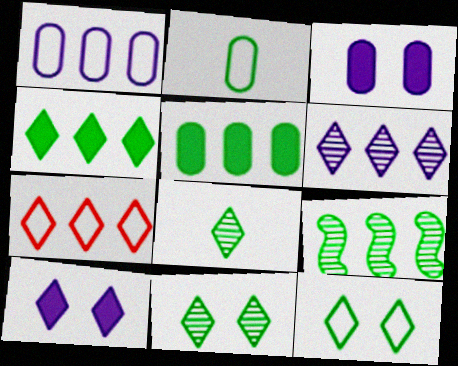[[4, 6, 7], 
[4, 8, 12], 
[7, 8, 10]]